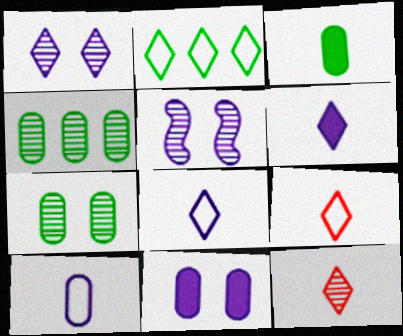[[4, 5, 12]]